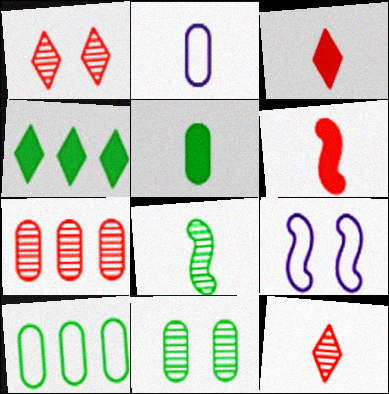[[2, 3, 8], 
[5, 10, 11]]